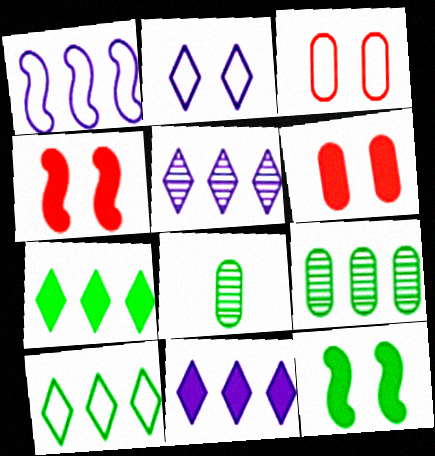[[8, 10, 12]]